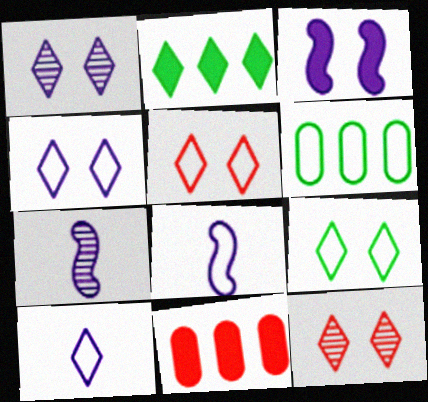[[2, 10, 12], 
[4, 5, 9], 
[5, 6, 8], 
[7, 9, 11]]